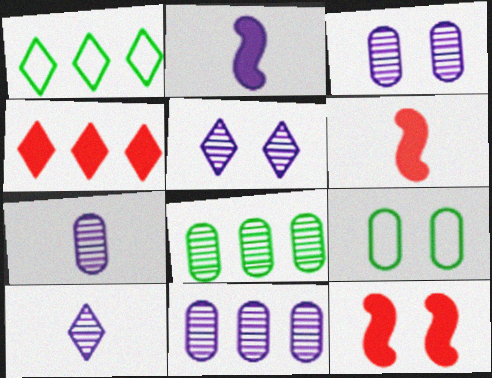[[1, 3, 6], 
[1, 7, 12], 
[3, 7, 11], 
[5, 9, 12]]